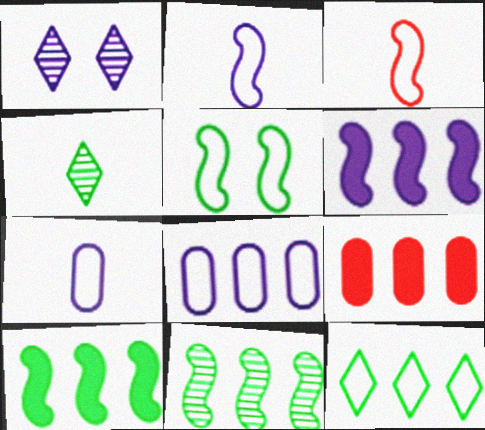[[1, 6, 7]]